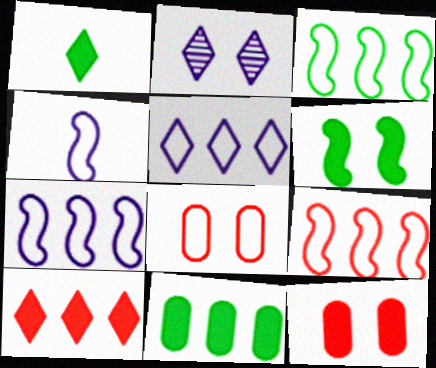[[1, 6, 11], 
[2, 6, 8], 
[3, 7, 9]]